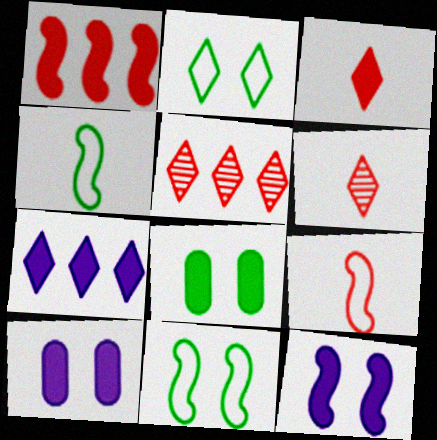[[2, 6, 7], 
[4, 5, 10]]